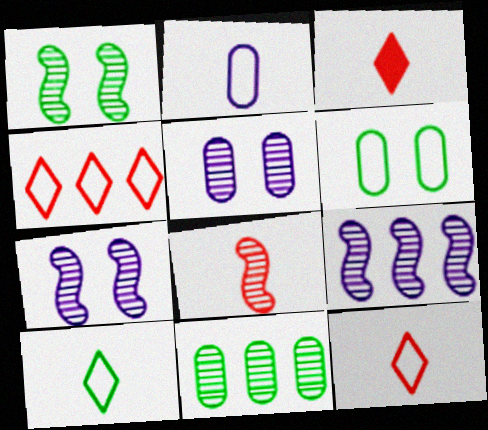[[1, 8, 9], 
[3, 6, 9]]